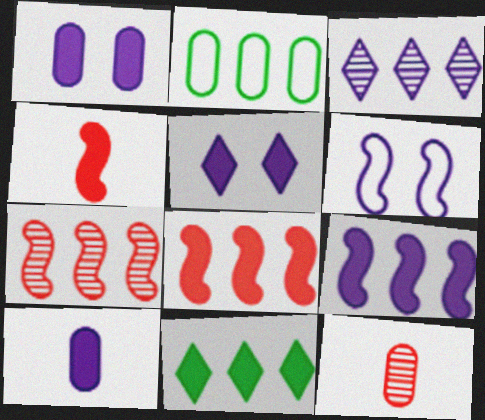[[1, 2, 12], 
[1, 4, 11], 
[2, 3, 8], 
[3, 6, 10], 
[5, 9, 10], 
[6, 11, 12]]